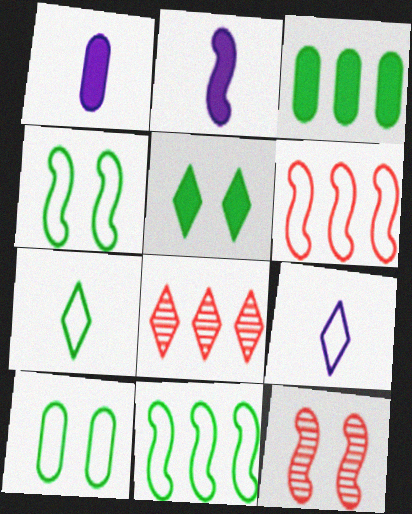[[1, 4, 8], 
[2, 8, 10], 
[2, 11, 12], 
[3, 9, 12], 
[5, 8, 9], 
[6, 9, 10], 
[7, 10, 11]]